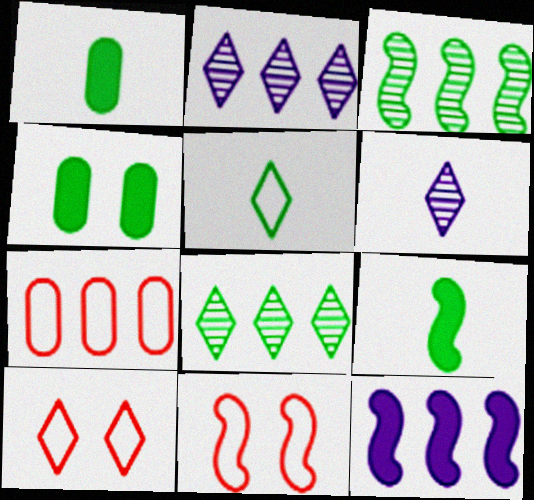[[1, 2, 11], 
[3, 4, 5], 
[7, 8, 12]]